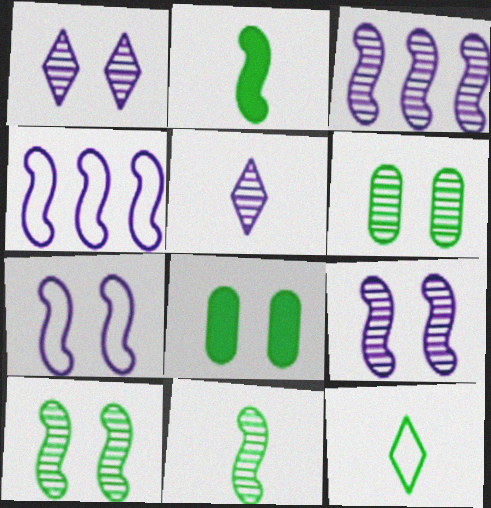[]